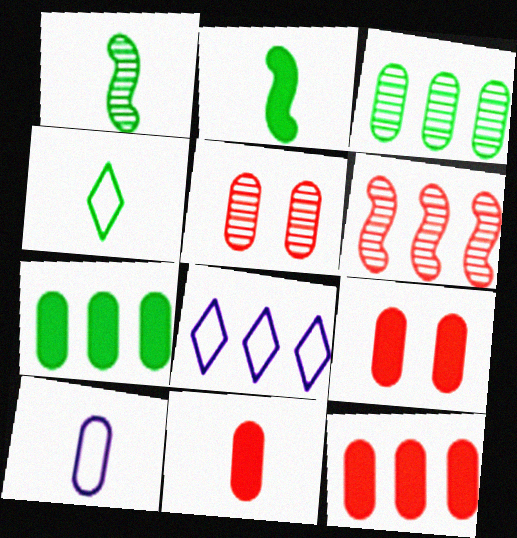[[1, 8, 9], 
[2, 5, 8], 
[3, 9, 10], 
[5, 7, 10], 
[6, 7, 8], 
[9, 11, 12]]